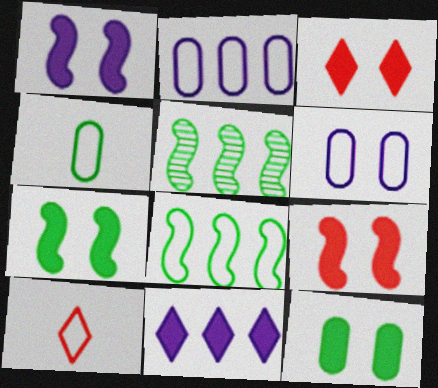[[1, 3, 12], 
[1, 7, 9], 
[6, 8, 10]]